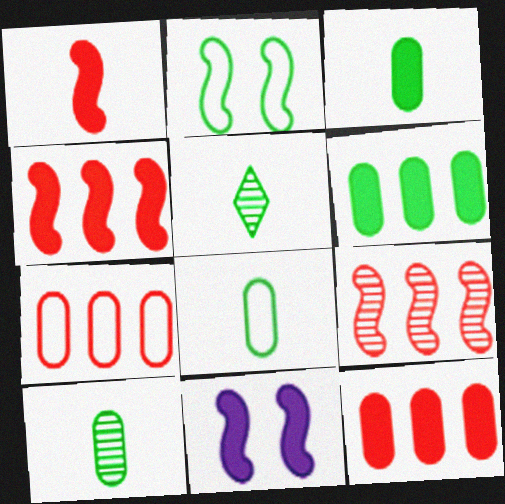[[2, 5, 6], 
[3, 8, 10], 
[5, 7, 11]]